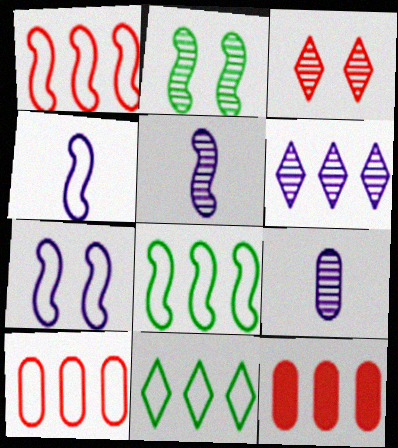[[6, 8, 12]]